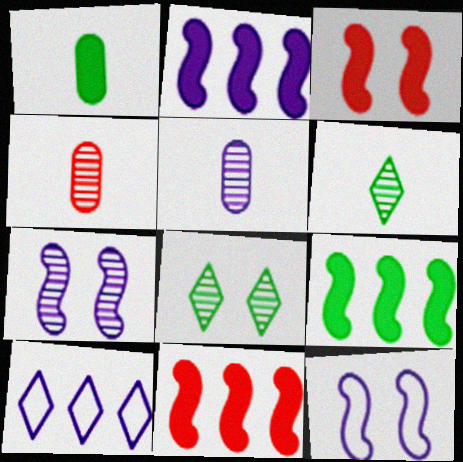[[2, 9, 11]]